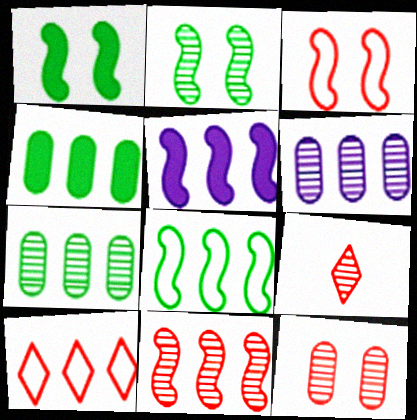[[2, 6, 9], 
[5, 7, 10], 
[5, 8, 11], 
[9, 11, 12]]